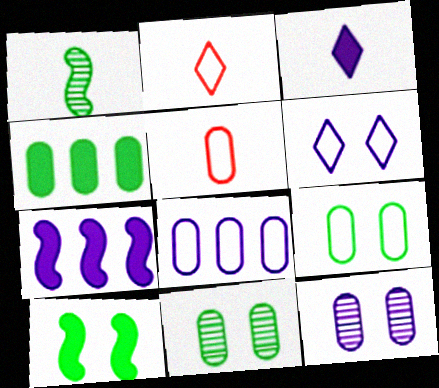[[1, 3, 5], 
[2, 7, 11], 
[4, 5, 12], 
[5, 8, 9]]